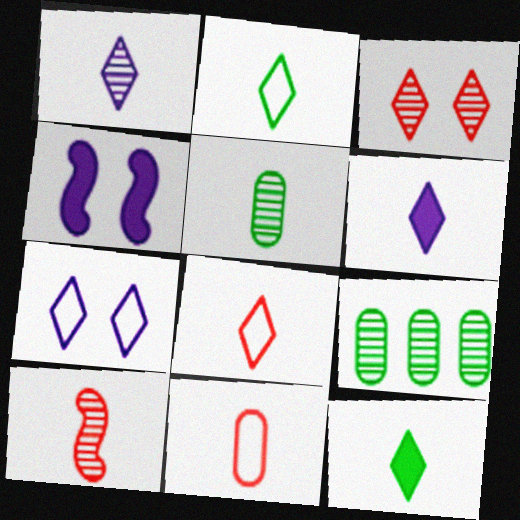[[1, 5, 10], 
[1, 8, 12], 
[4, 8, 9]]